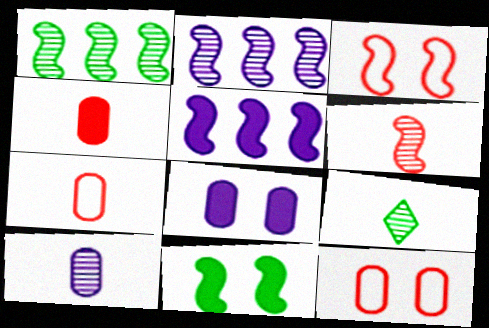[[5, 9, 12], 
[6, 9, 10]]